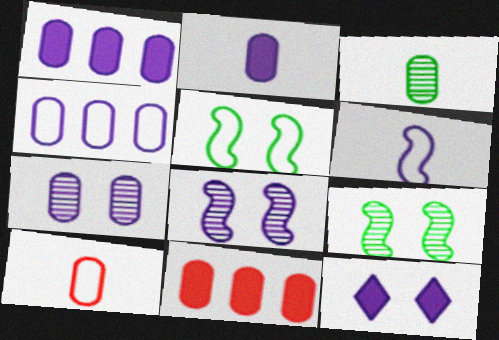[[2, 3, 10], 
[2, 4, 7]]